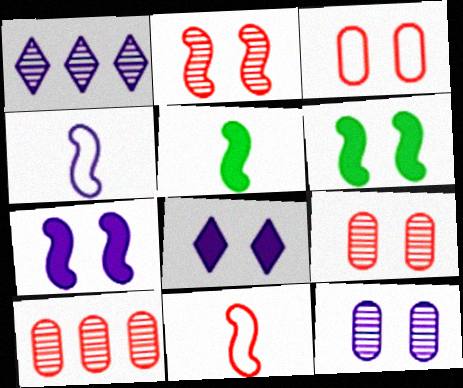[[1, 3, 5]]